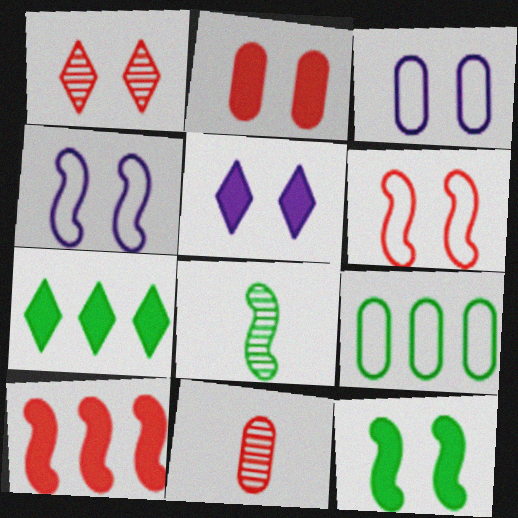[[1, 2, 6], 
[1, 3, 12], 
[2, 5, 12], 
[4, 7, 11], 
[4, 8, 10]]